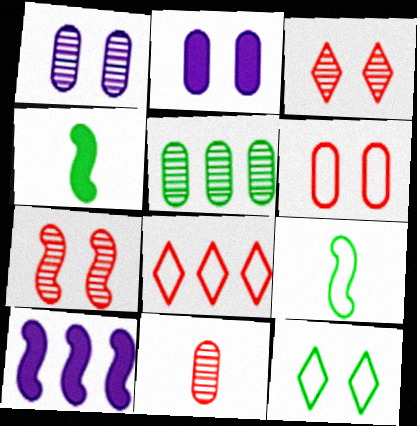[[1, 4, 8], 
[1, 5, 11], 
[2, 7, 12], 
[4, 5, 12], 
[5, 8, 10], 
[7, 9, 10], 
[10, 11, 12]]